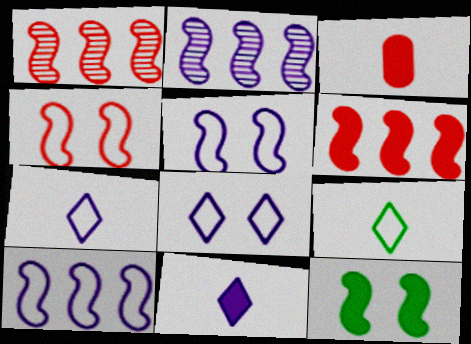[]